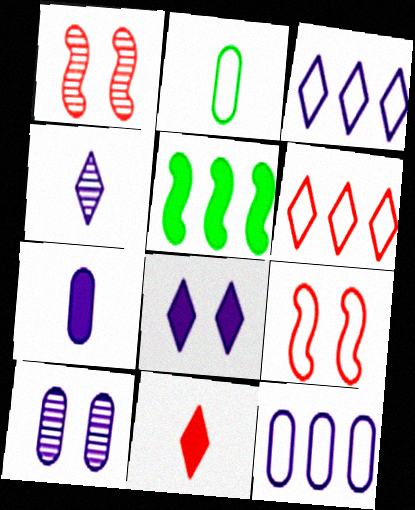[[2, 3, 9], 
[3, 4, 8], 
[7, 10, 12]]